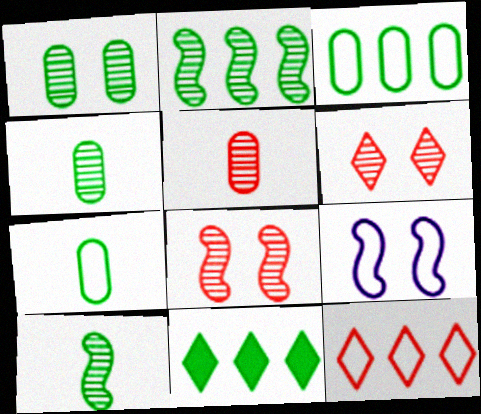[[2, 3, 11], 
[5, 9, 11], 
[7, 9, 12]]